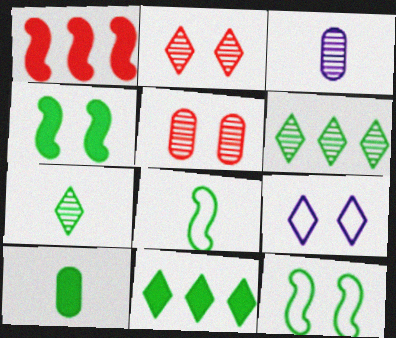[[4, 5, 9], 
[4, 10, 11], 
[6, 10, 12], 
[7, 8, 10]]